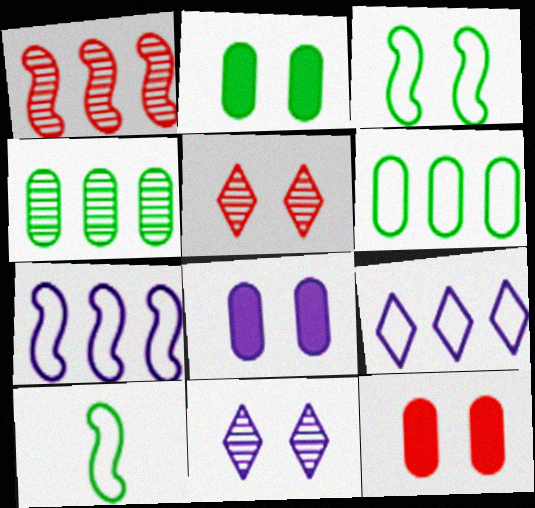[[2, 8, 12], 
[3, 5, 8], 
[3, 11, 12]]